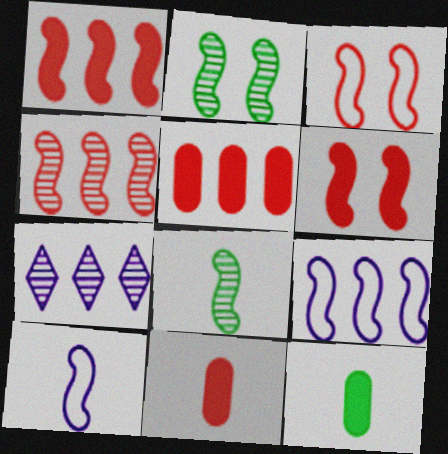[[1, 2, 10], 
[3, 7, 12], 
[6, 8, 9]]